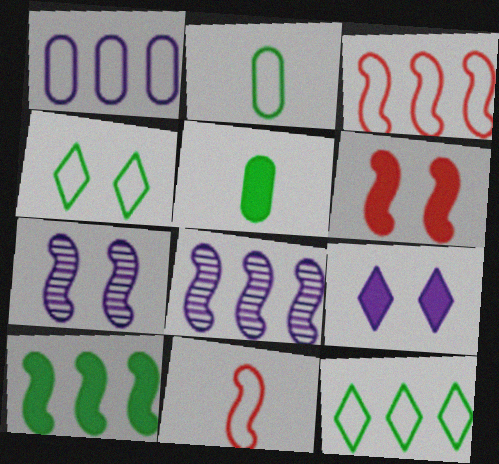[[1, 3, 12], 
[1, 4, 11], 
[3, 8, 10], 
[7, 10, 11]]